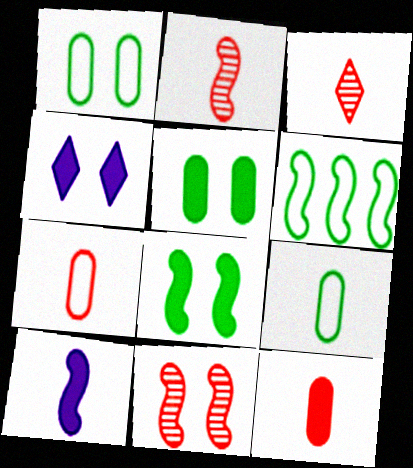[[1, 4, 11], 
[3, 9, 10], 
[6, 10, 11]]